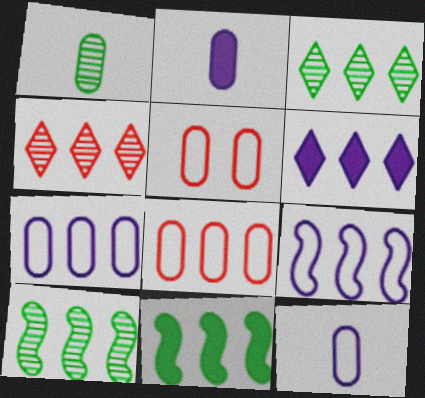[[4, 7, 11], 
[6, 8, 10]]